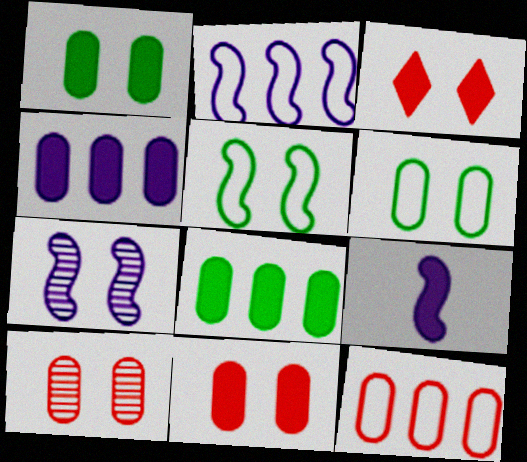[[2, 7, 9], 
[3, 6, 7], 
[3, 8, 9]]